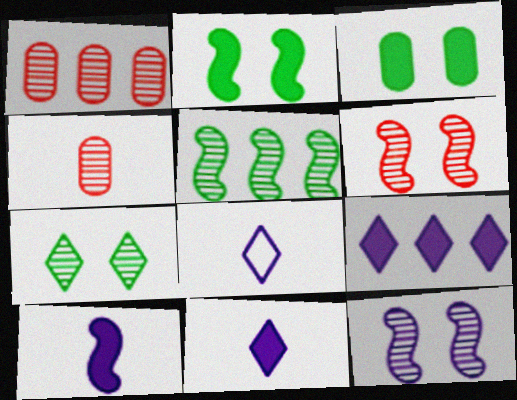[[1, 2, 8]]